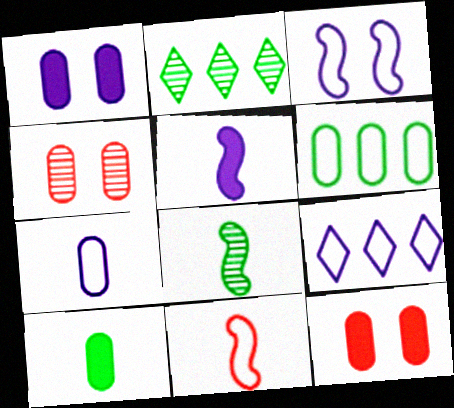[[1, 2, 11], 
[3, 7, 9], 
[5, 8, 11], 
[8, 9, 12]]